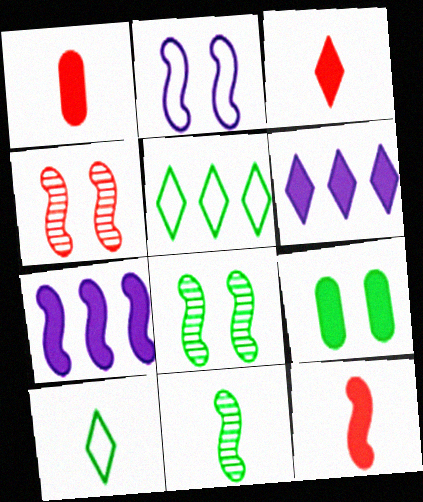[[1, 3, 12], 
[3, 7, 9], 
[5, 9, 11], 
[6, 9, 12]]